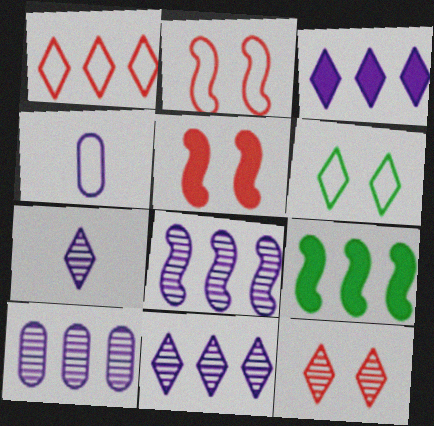[[1, 9, 10], 
[4, 9, 12], 
[8, 10, 11]]